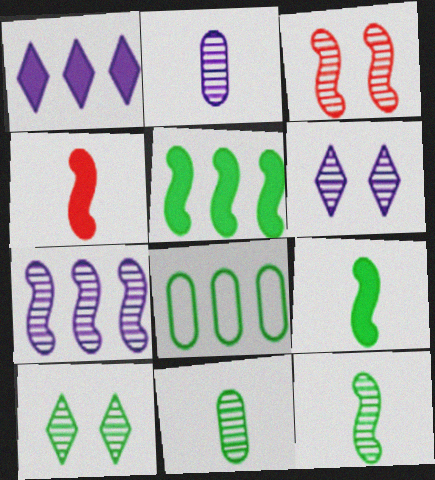[[2, 6, 7], 
[3, 7, 12], 
[4, 6, 8], 
[8, 9, 10]]